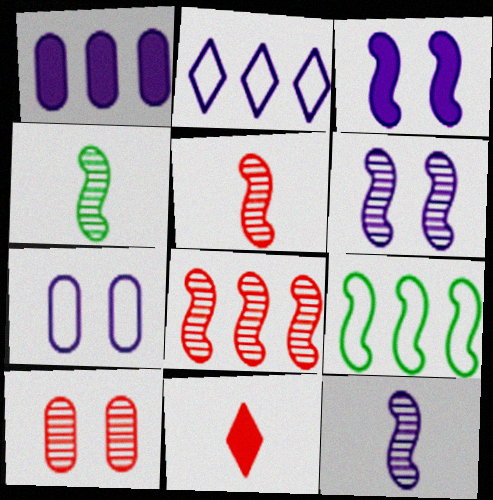[[3, 5, 9], 
[4, 5, 12], 
[4, 6, 8]]